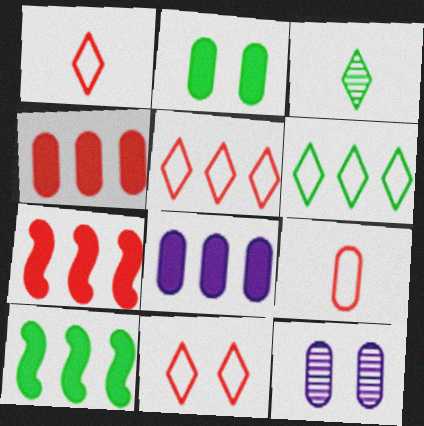[[1, 5, 11], 
[1, 10, 12]]